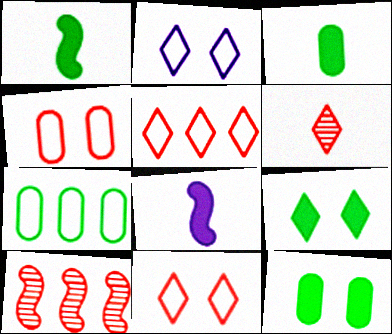[[2, 3, 10]]